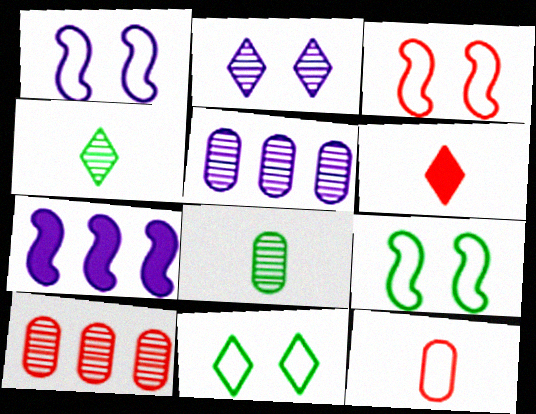[[1, 3, 9], 
[3, 6, 10], 
[5, 6, 9]]